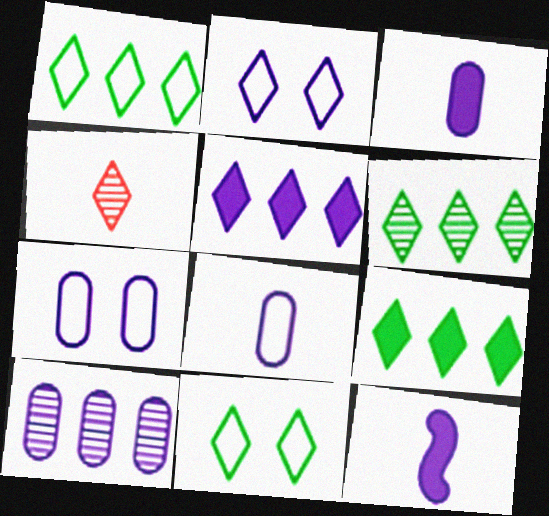[[1, 6, 9], 
[2, 4, 9], 
[2, 10, 12], 
[3, 7, 10], 
[4, 5, 11]]